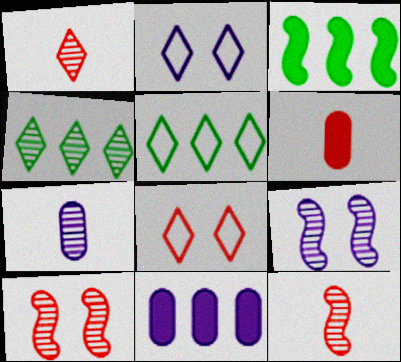[[3, 7, 8], 
[4, 7, 10], 
[5, 6, 9]]